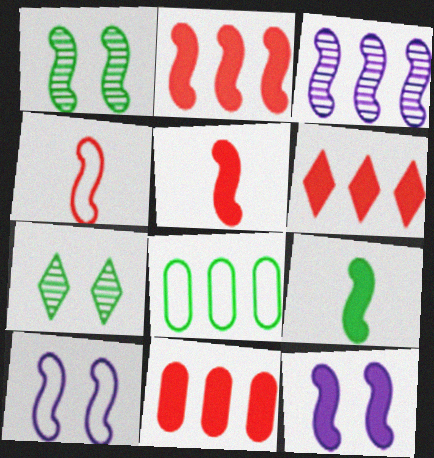[[2, 6, 11], 
[2, 9, 12], 
[3, 6, 8], 
[7, 8, 9]]